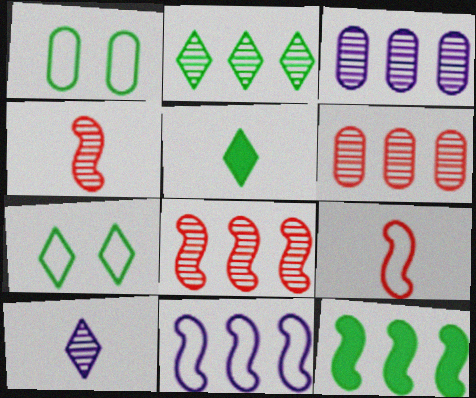[[2, 3, 8], 
[2, 5, 7], 
[8, 11, 12]]